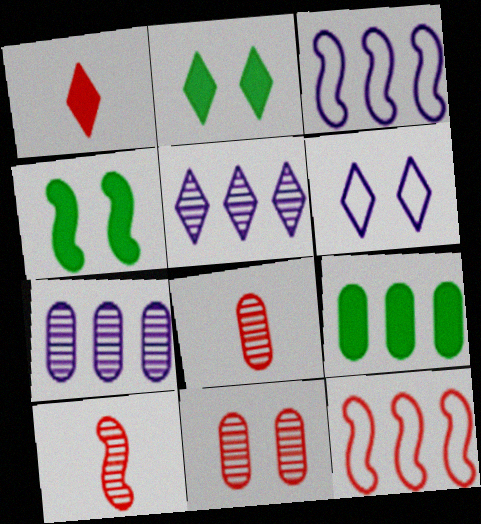[[1, 11, 12], 
[2, 3, 8], 
[3, 4, 10], 
[4, 6, 11], 
[5, 9, 12], 
[6, 9, 10]]